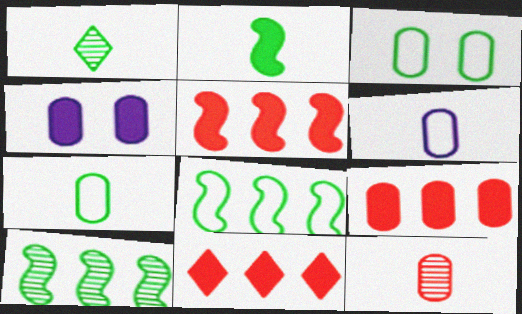[[1, 2, 7], 
[2, 4, 11], 
[5, 9, 11]]